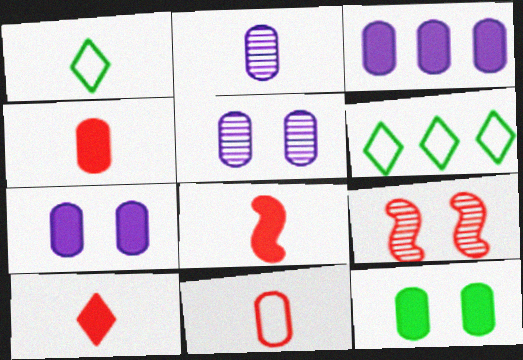[[1, 2, 8], 
[1, 3, 9], 
[3, 4, 12], 
[4, 8, 10], 
[5, 6, 8]]